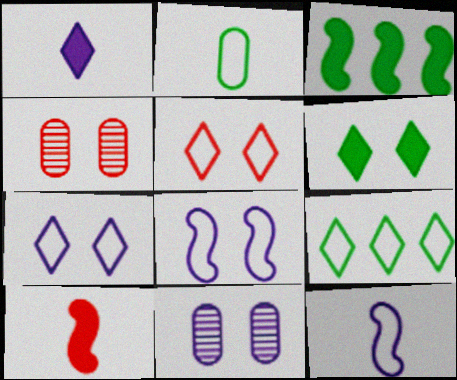[[4, 6, 8], 
[9, 10, 11]]